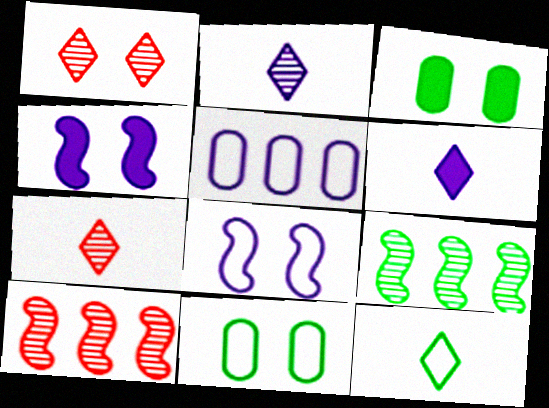[[1, 3, 8], 
[1, 4, 11], 
[2, 4, 5], 
[3, 9, 12], 
[6, 7, 12], 
[6, 10, 11]]